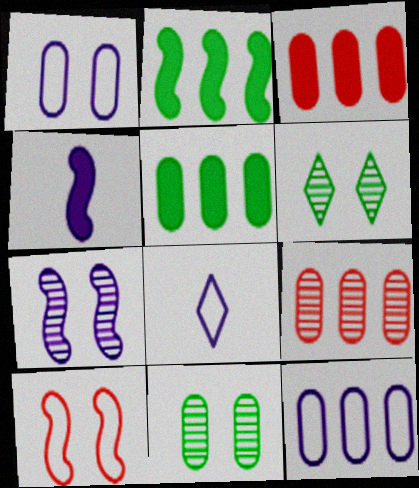[[5, 9, 12]]